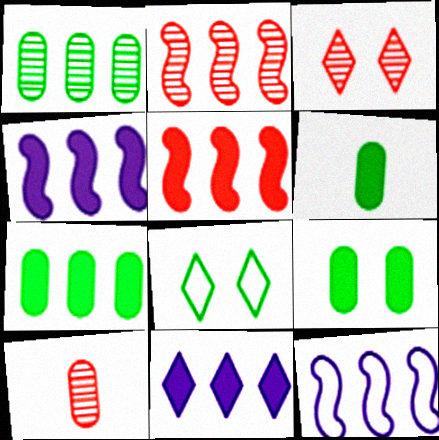[[2, 3, 10], 
[3, 6, 12], 
[4, 8, 10], 
[5, 7, 11], 
[6, 7, 9]]